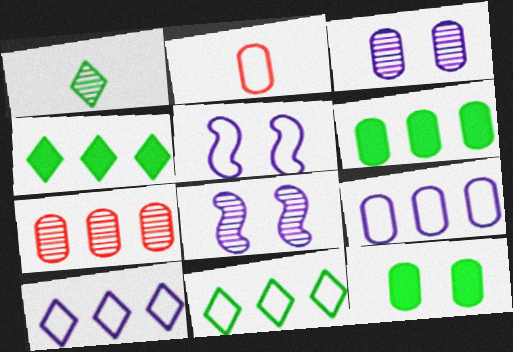[[1, 7, 8], 
[2, 3, 6], 
[2, 4, 8], 
[2, 5, 11], 
[6, 7, 9]]